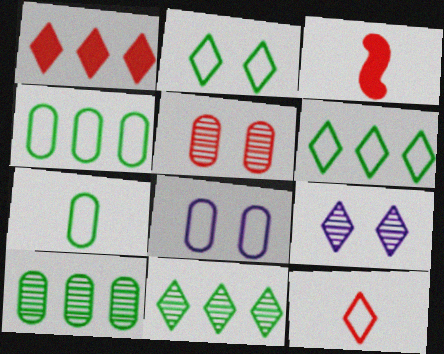[[3, 4, 9], 
[3, 8, 11]]